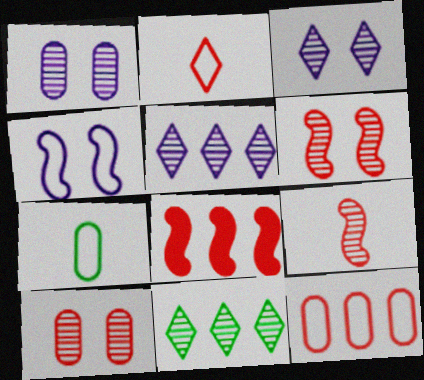[[1, 9, 11], 
[2, 8, 10], 
[3, 7, 8]]